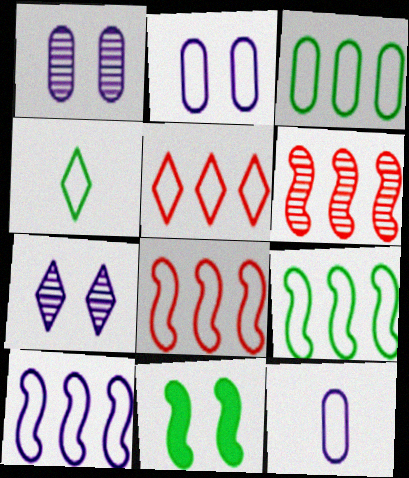[[2, 4, 8], 
[3, 5, 10], 
[8, 9, 10]]